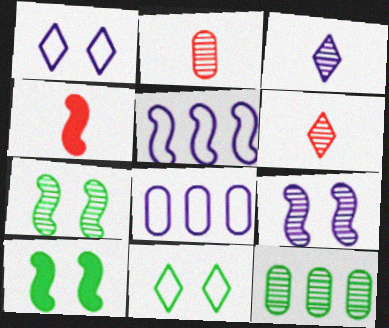[[1, 4, 12], 
[4, 5, 7], 
[6, 8, 10], 
[6, 9, 12]]